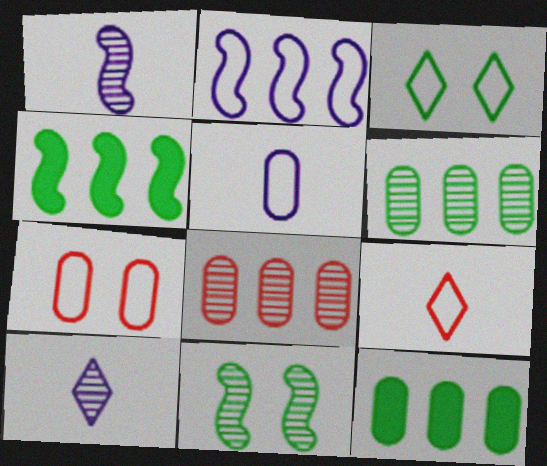[[4, 7, 10], 
[8, 10, 11]]